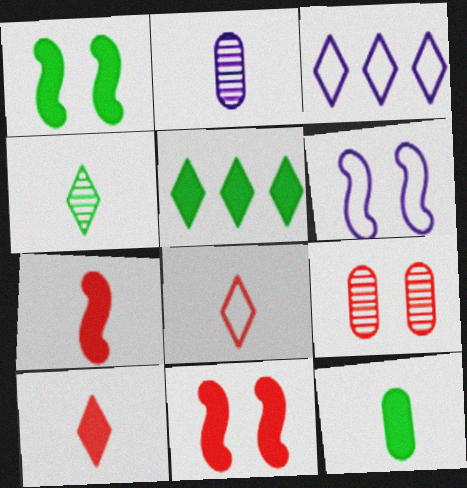[[1, 5, 12]]